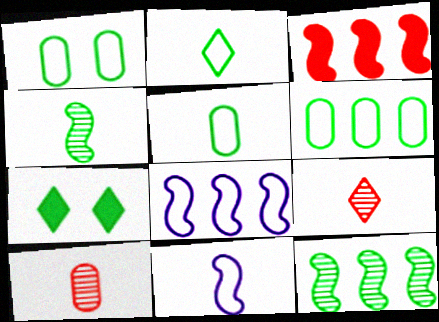[[1, 5, 6], 
[3, 8, 12], 
[4, 6, 7], 
[5, 7, 12], 
[7, 8, 10]]